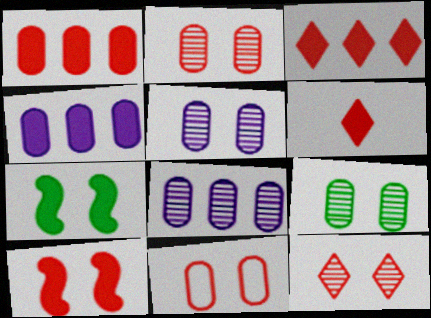[[1, 6, 10], 
[2, 5, 9], 
[4, 6, 7], 
[10, 11, 12]]